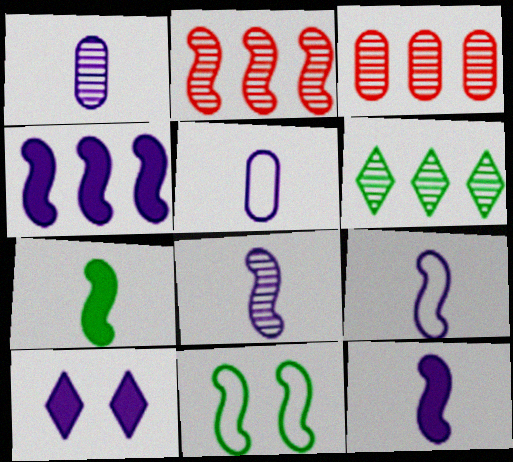[[2, 11, 12], 
[8, 9, 12]]